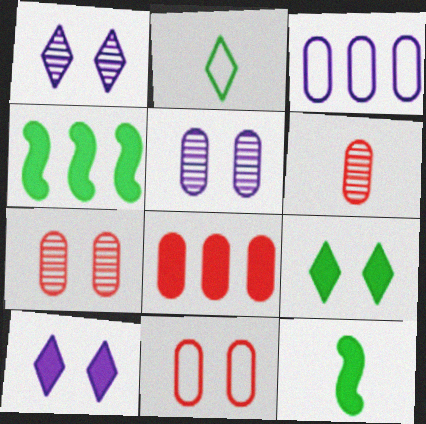[[6, 8, 11], 
[8, 10, 12]]